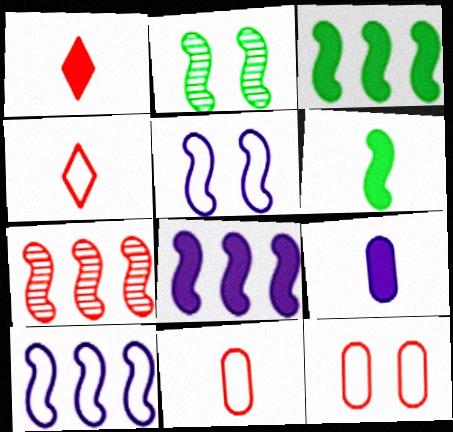[[1, 6, 9], 
[1, 7, 12], 
[3, 7, 10], 
[5, 6, 7]]